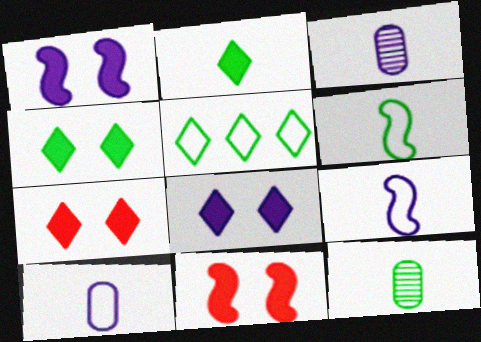[[2, 6, 12], 
[3, 5, 11], 
[4, 7, 8]]